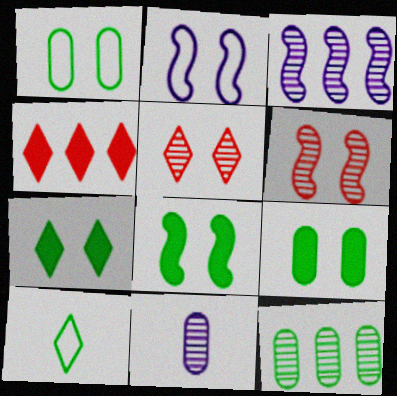[[2, 5, 9], 
[2, 6, 8], 
[7, 8, 9], 
[8, 10, 12]]